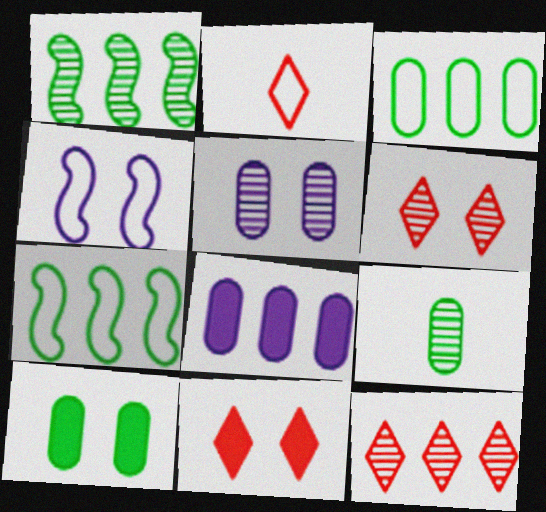[[2, 3, 4], 
[2, 11, 12], 
[3, 9, 10], 
[4, 6, 10], 
[7, 8, 12]]